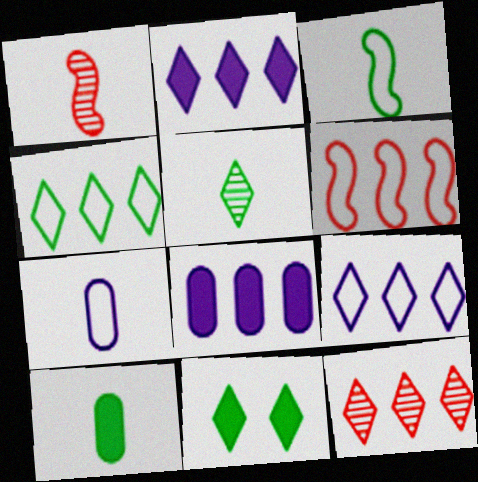[[2, 4, 12], 
[3, 5, 10], 
[4, 5, 11]]